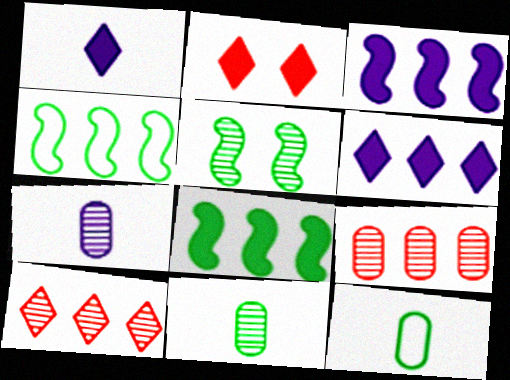[[2, 4, 7], 
[4, 6, 9], 
[5, 7, 10]]